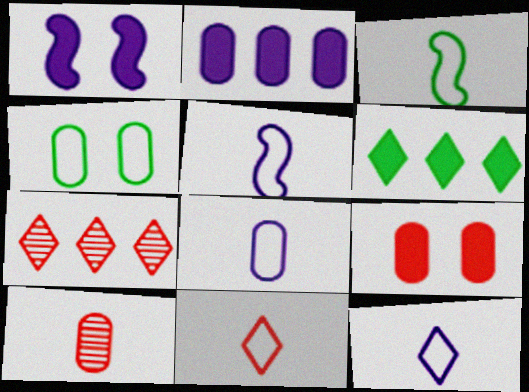[[2, 4, 10], 
[3, 8, 11], 
[5, 8, 12]]